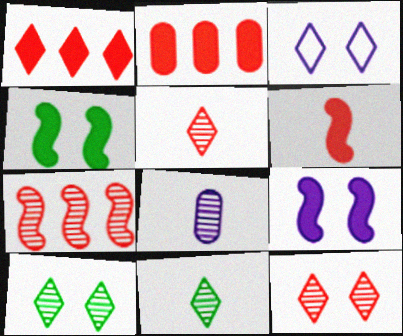[[1, 3, 11], 
[7, 8, 10]]